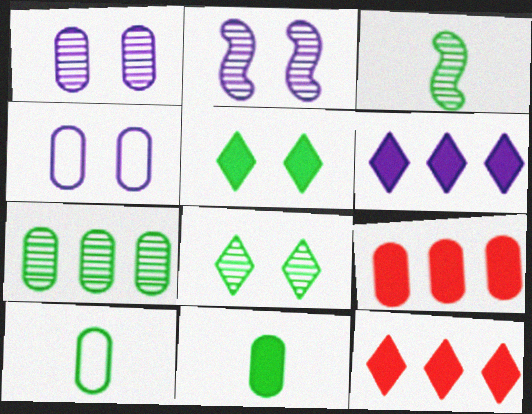[[1, 9, 10], 
[2, 10, 12], 
[3, 4, 12], 
[3, 7, 8]]